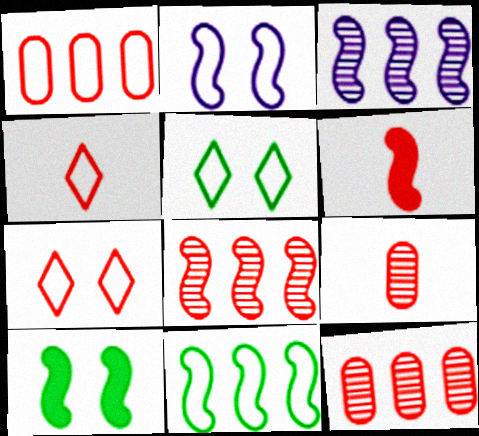[[4, 6, 9], 
[6, 7, 12]]